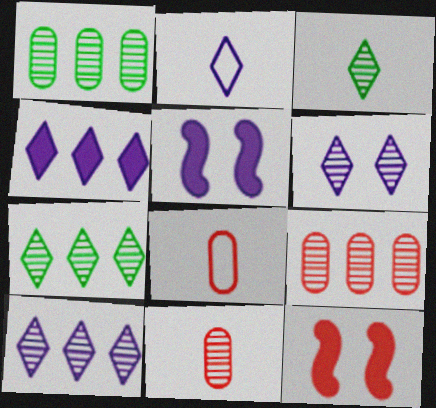[[1, 2, 12], 
[2, 4, 6], 
[5, 7, 8]]